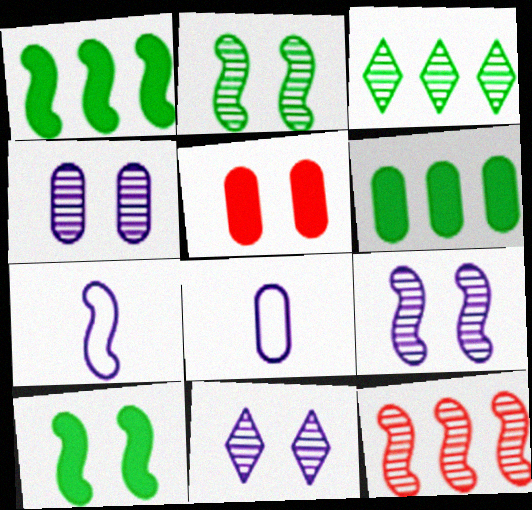[[3, 5, 7], 
[4, 9, 11], 
[7, 10, 12]]